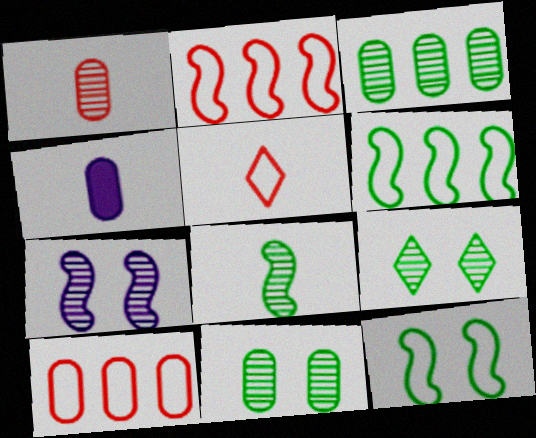[[2, 4, 9], 
[3, 8, 9], 
[4, 5, 8], 
[4, 10, 11]]